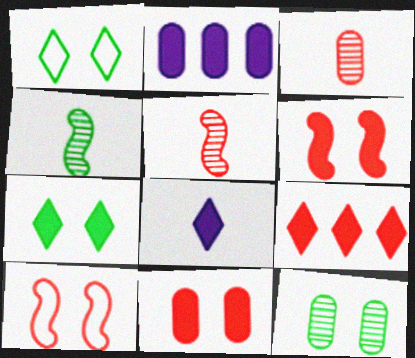[[1, 2, 5], 
[3, 9, 10], 
[7, 8, 9]]